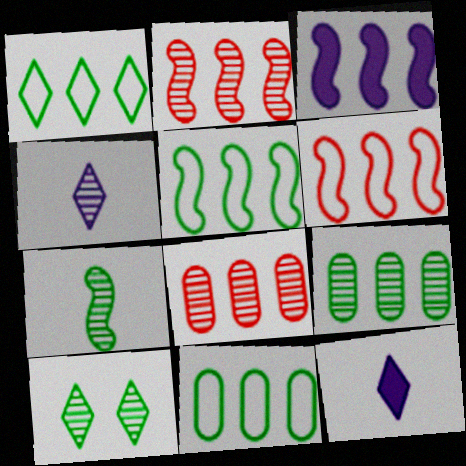[[1, 3, 8], 
[1, 5, 11], 
[2, 3, 5], 
[7, 9, 10]]